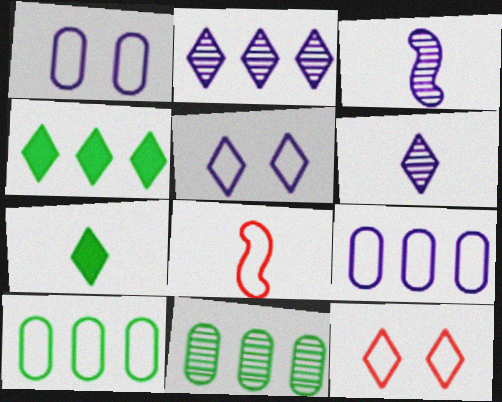[[2, 7, 12], 
[4, 6, 12], 
[5, 8, 10]]